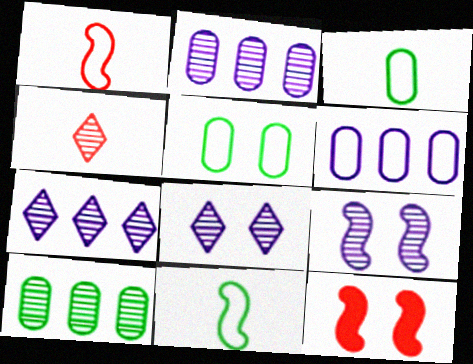[[3, 7, 12], 
[4, 9, 10], 
[5, 8, 12]]